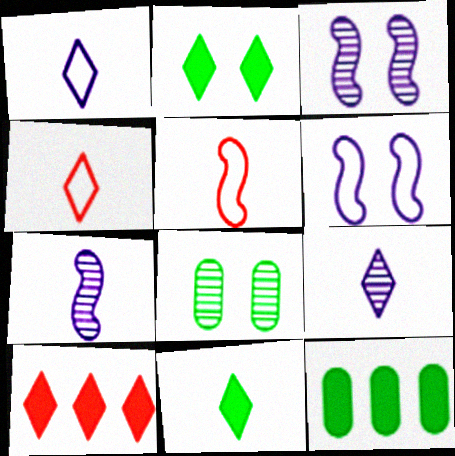[[3, 4, 12], 
[4, 9, 11]]